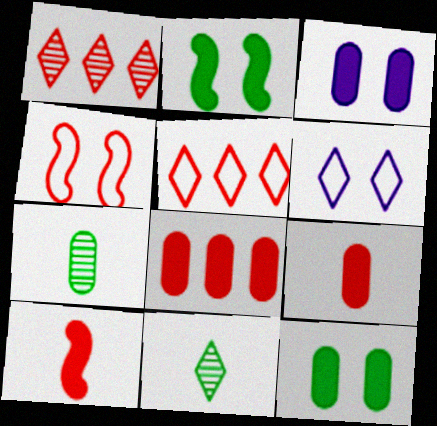[[1, 4, 9]]